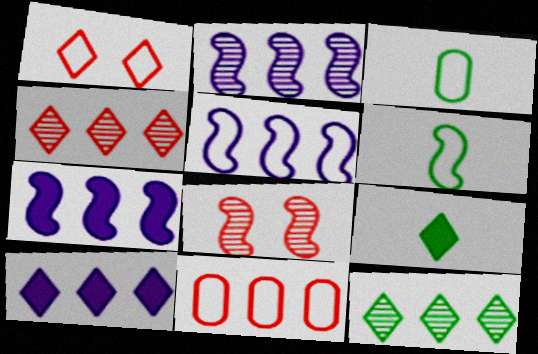[[1, 3, 5], 
[2, 5, 7], 
[3, 8, 10], 
[6, 7, 8], 
[7, 11, 12]]